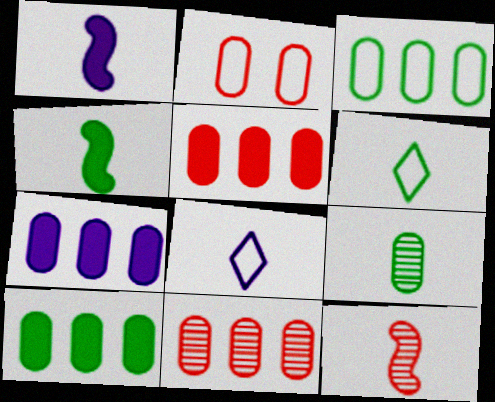[[2, 7, 9], 
[3, 7, 11], 
[4, 6, 9], 
[5, 7, 10]]